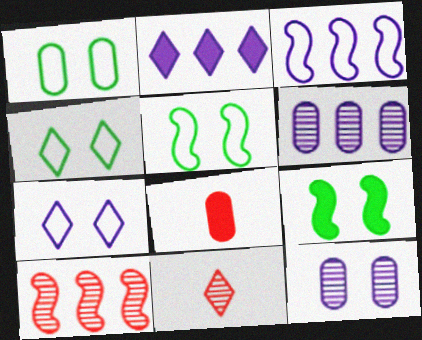[[1, 4, 5], 
[1, 6, 8], 
[2, 3, 6], 
[2, 4, 11], 
[2, 8, 9]]